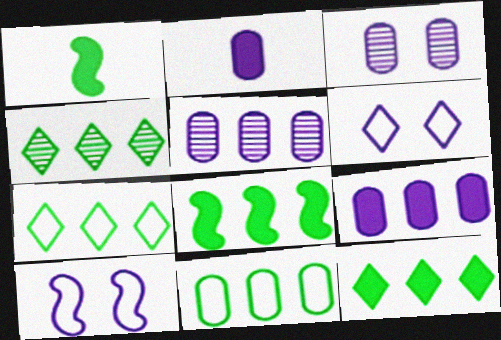[[4, 7, 12], 
[4, 8, 11]]